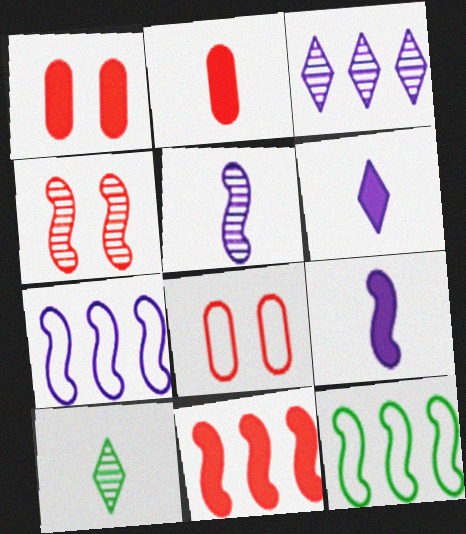[[1, 7, 10], 
[4, 9, 12]]